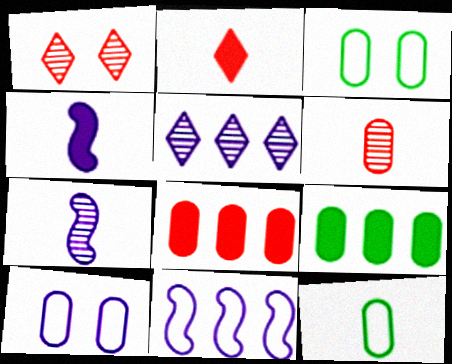[[2, 7, 12], 
[4, 5, 10], 
[6, 9, 10]]